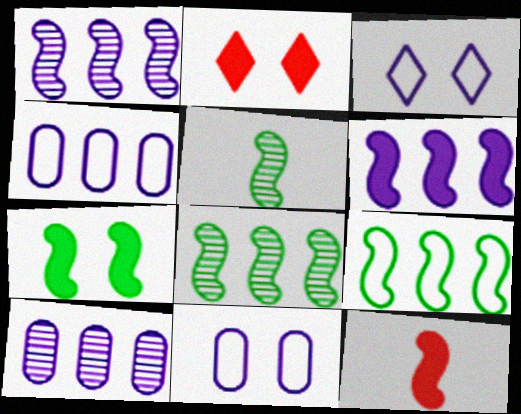[[2, 4, 5], 
[5, 7, 9], 
[6, 7, 12]]